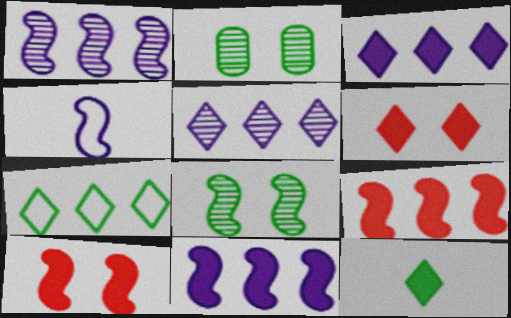[[3, 6, 12], 
[4, 8, 9]]